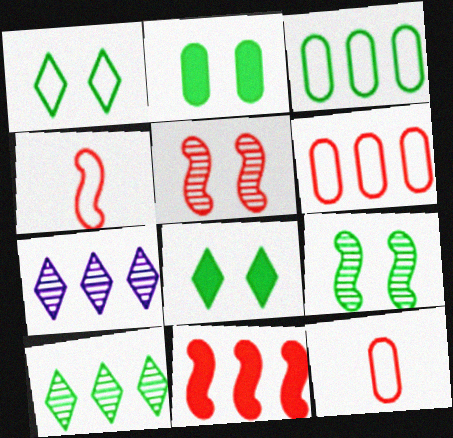[[1, 2, 9], 
[2, 4, 7], 
[3, 7, 11], 
[4, 5, 11]]